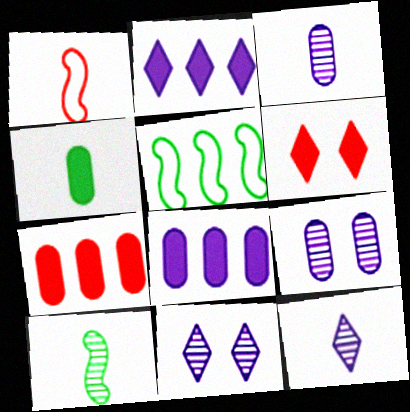[[1, 4, 12], 
[3, 5, 6]]